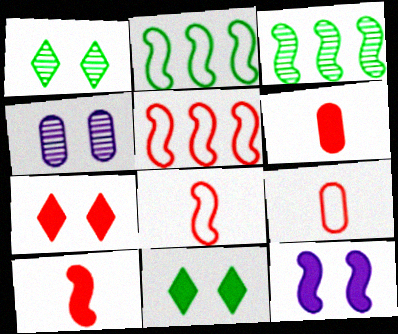[[3, 8, 12]]